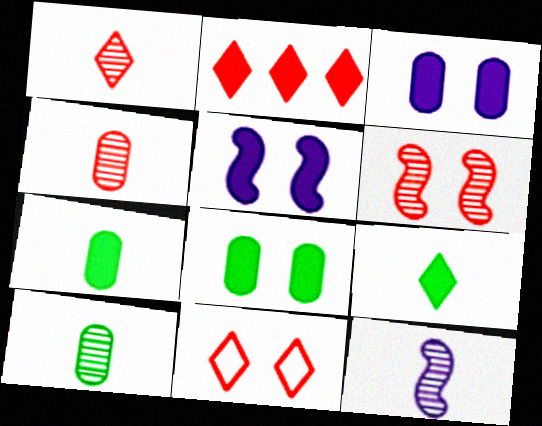[[1, 2, 11], 
[1, 10, 12], 
[2, 5, 7]]